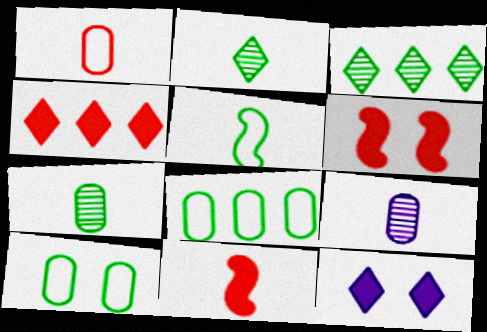[]